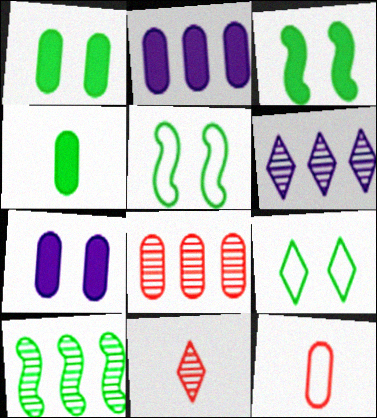[[2, 5, 11], 
[3, 6, 12], 
[4, 9, 10], 
[6, 8, 10]]